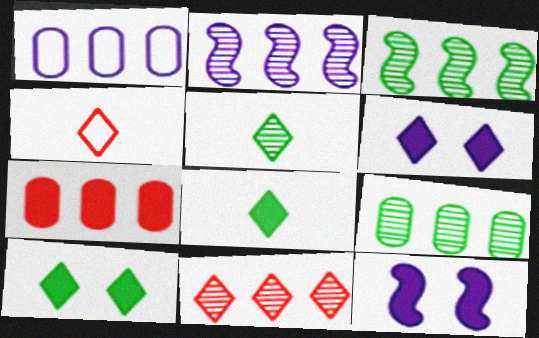[[1, 7, 9], 
[2, 9, 11], 
[4, 9, 12], 
[7, 8, 12]]